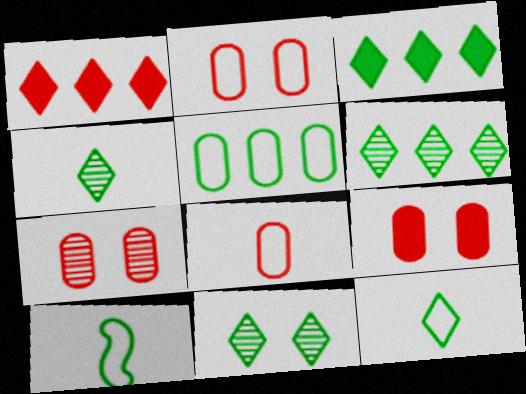[[2, 7, 9], 
[3, 11, 12], 
[4, 6, 11]]